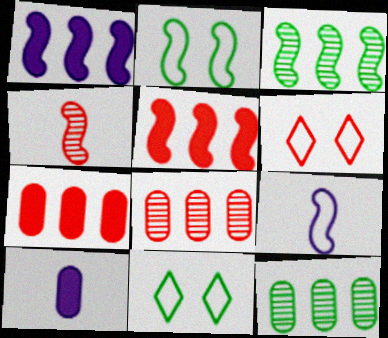[[1, 2, 4], 
[3, 6, 10], 
[4, 6, 7]]